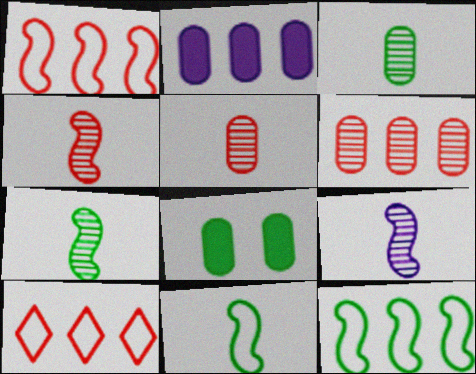[[4, 7, 9], 
[8, 9, 10]]